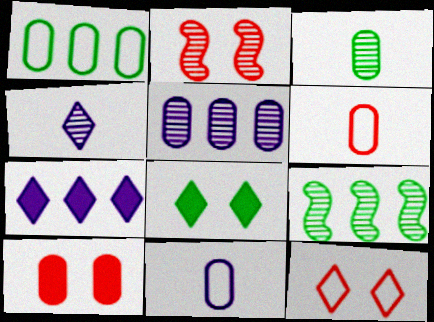[[2, 10, 12]]